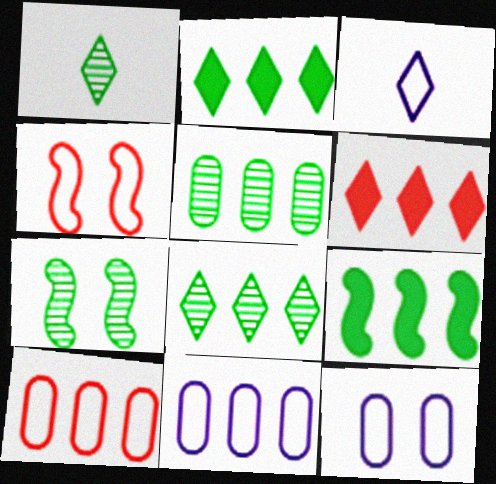[[1, 5, 7]]